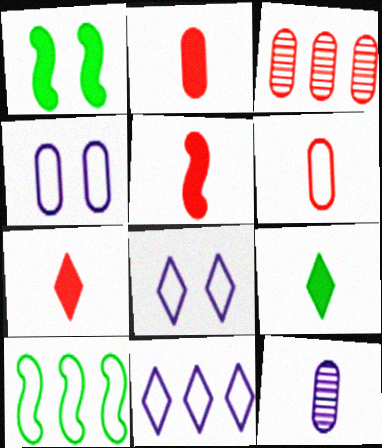[[2, 5, 7], 
[6, 8, 10]]